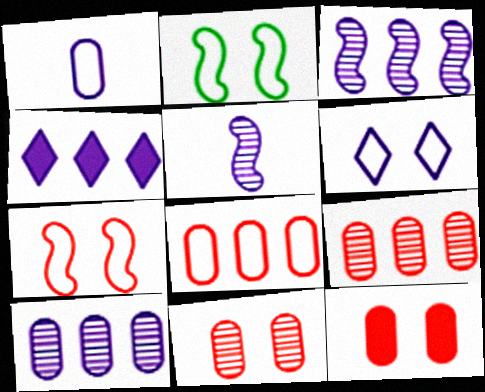[]